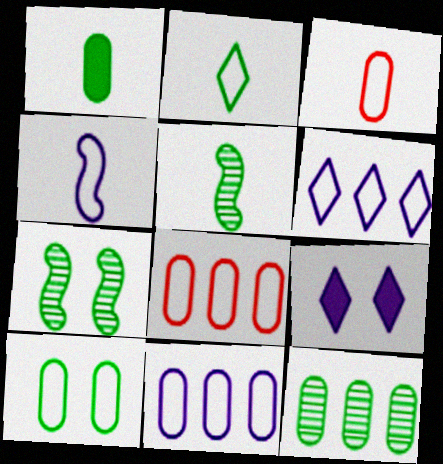[[1, 2, 5], 
[1, 10, 12], 
[2, 3, 4], 
[3, 10, 11], 
[5, 8, 9]]